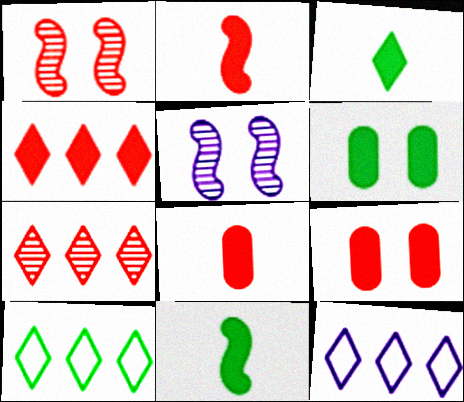[[2, 4, 9], 
[5, 8, 10]]